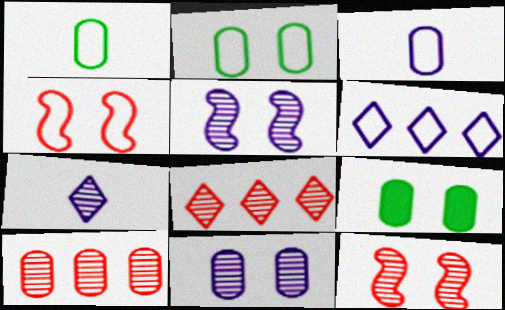[[1, 4, 6], 
[3, 9, 10]]